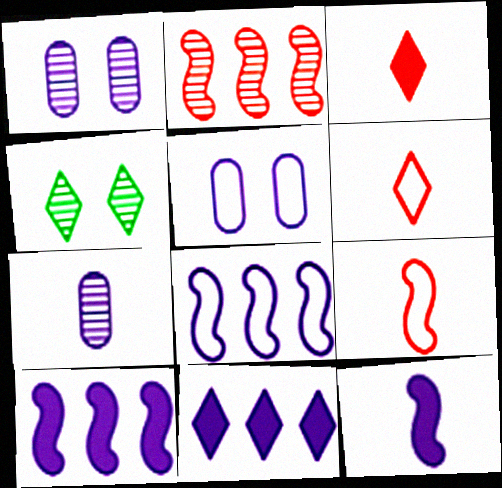[[2, 4, 7], 
[4, 6, 11]]